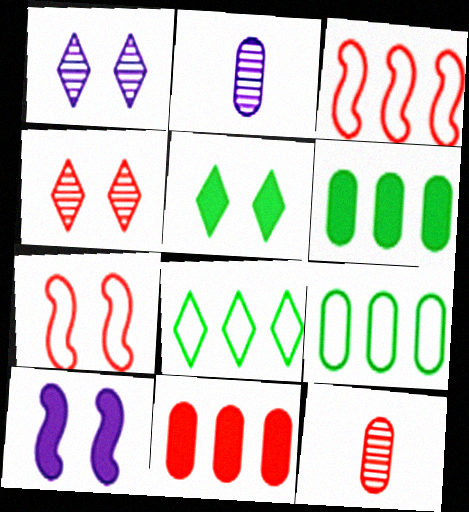[[2, 3, 5], 
[8, 10, 12]]